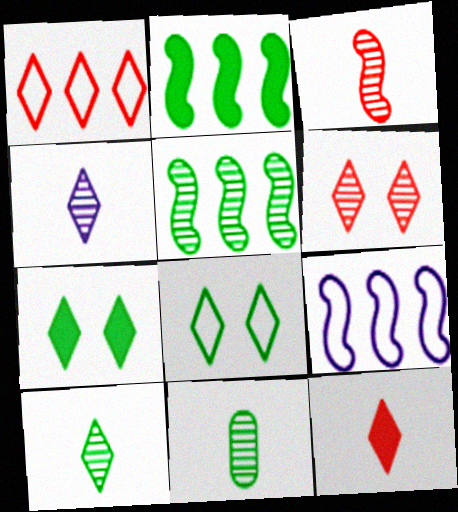[[1, 4, 7], 
[1, 6, 12], 
[2, 8, 11], 
[3, 4, 11]]